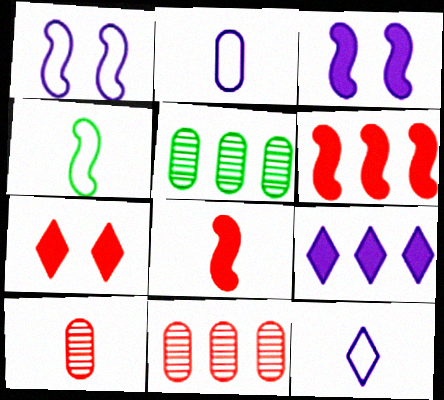[]